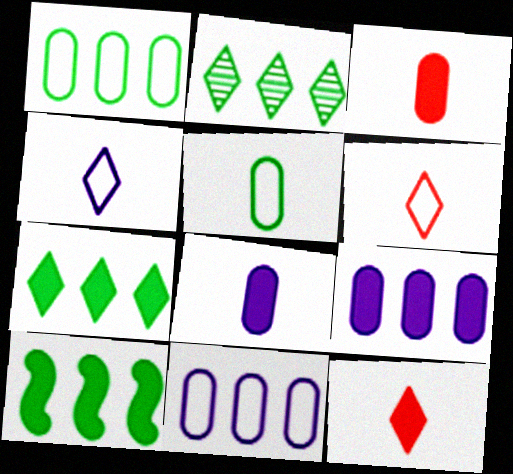[[1, 2, 10]]